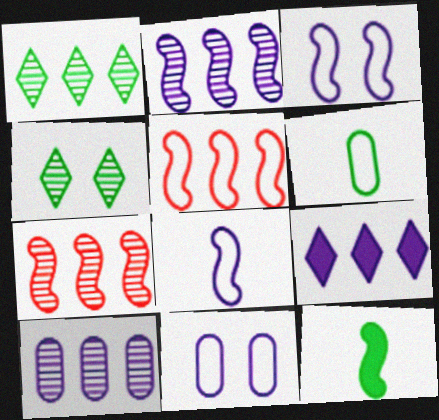[[1, 7, 10], 
[3, 7, 12]]